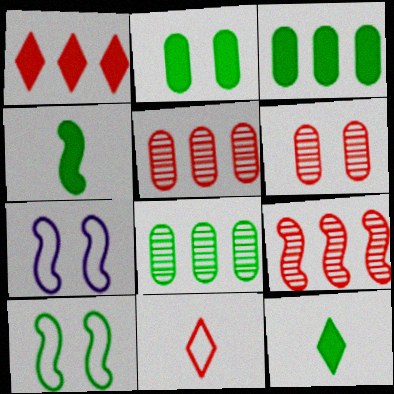[[4, 7, 9], 
[5, 7, 12], 
[8, 10, 12]]